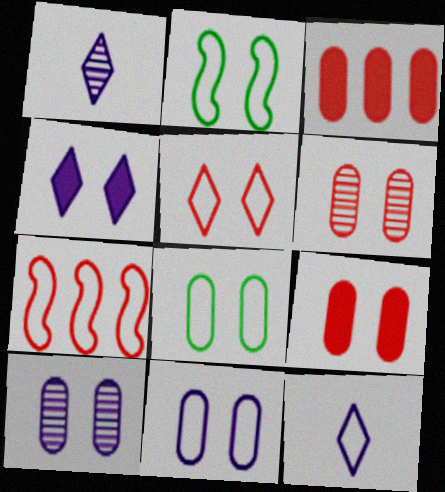[[1, 2, 3], 
[2, 4, 6], 
[2, 5, 11], 
[7, 8, 12], 
[8, 9, 10]]